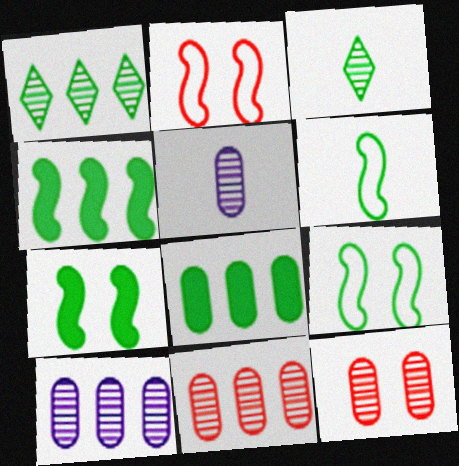[[3, 8, 9]]